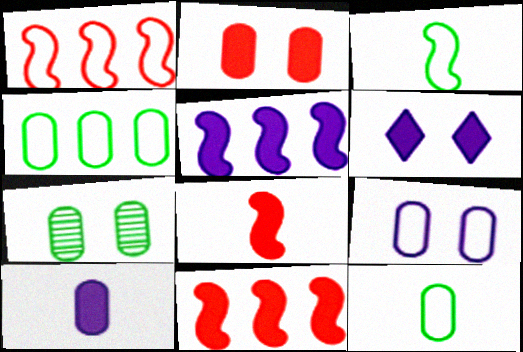[[2, 7, 9], 
[5, 6, 10]]